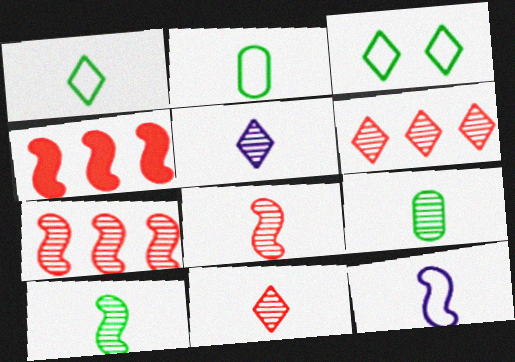[[5, 8, 9]]